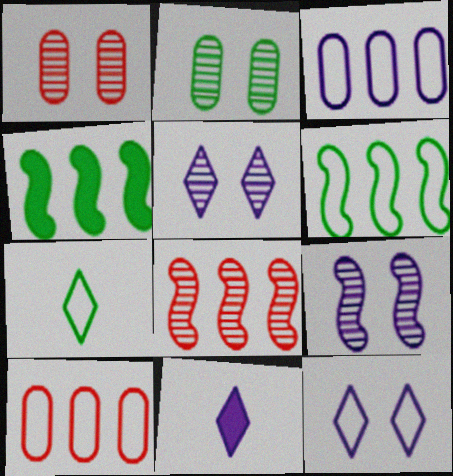[[1, 6, 11], 
[2, 4, 7], 
[3, 9, 11]]